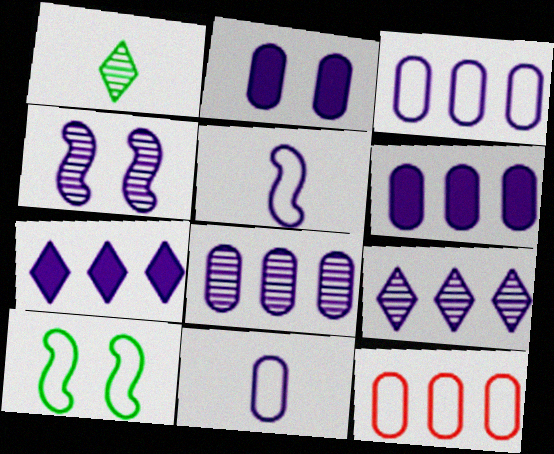[[2, 5, 9], 
[2, 8, 11], 
[3, 6, 8], 
[4, 7, 11]]